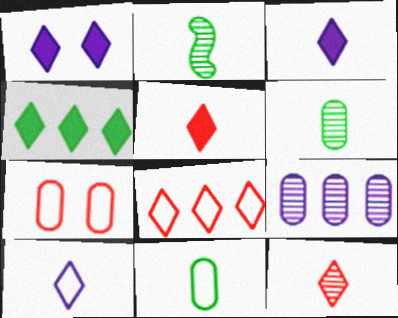[[1, 4, 5]]